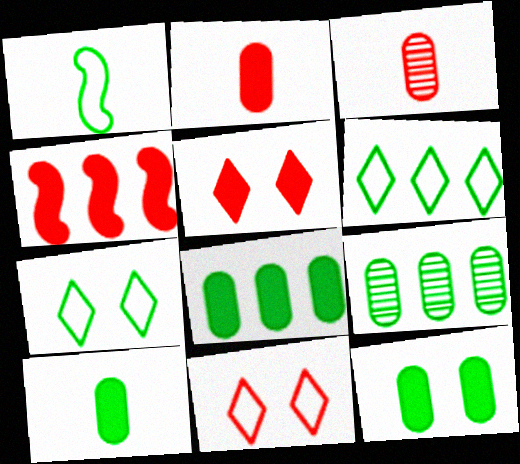[[2, 4, 5], 
[3, 4, 11], 
[8, 10, 12]]